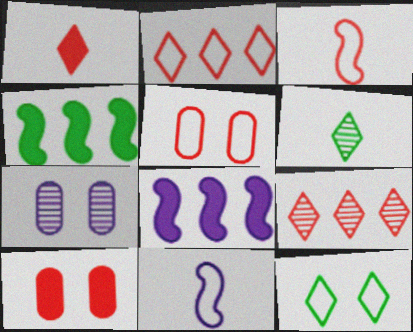[[2, 3, 5], 
[3, 9, 10], 
[5, 6, 8]]